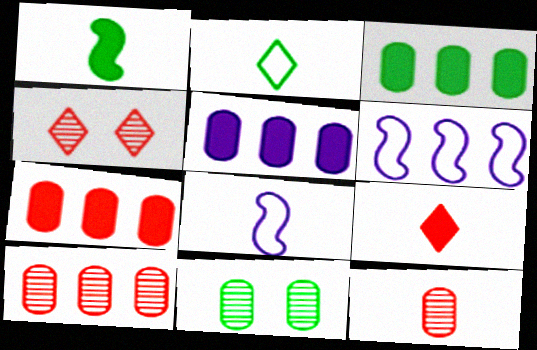[[3, 4, 8], 
[3, 5, 7], 
[6, 9, 11]]